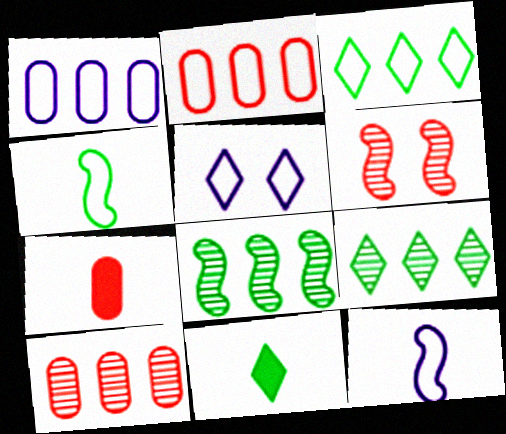[[1, 5, 12], 
[1, 6, 11], 
[2, 4, 5], 
[5, 7, 8]]